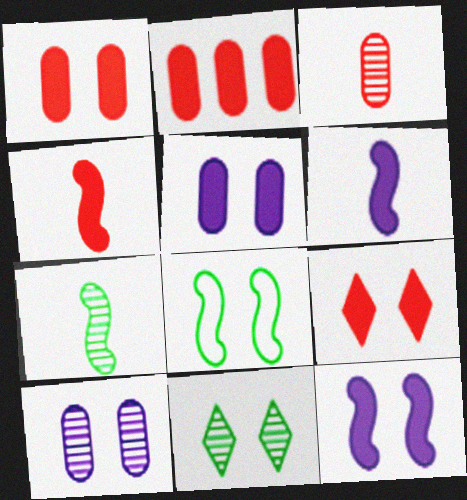[[2, 4, 9], 
[8, 9, 10]]